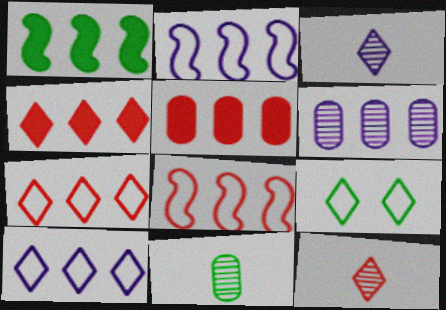[[1, 6, 7], 
[1, 9, 11], 
[3, 4, 9]]